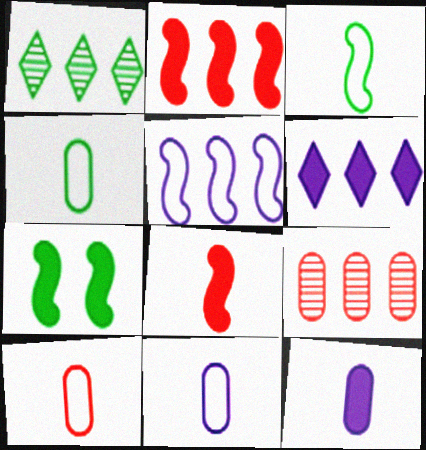[[1, 4, 7], 
[4, 10, 11]]